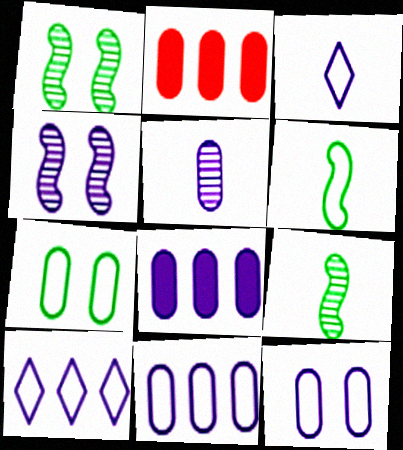[[1, 2, 3], 
[2, 5, 7], 
[3, 4, 8], 
[5, 8, 12]]